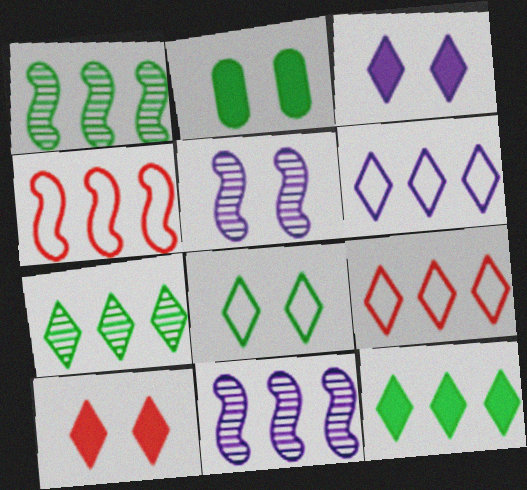[]